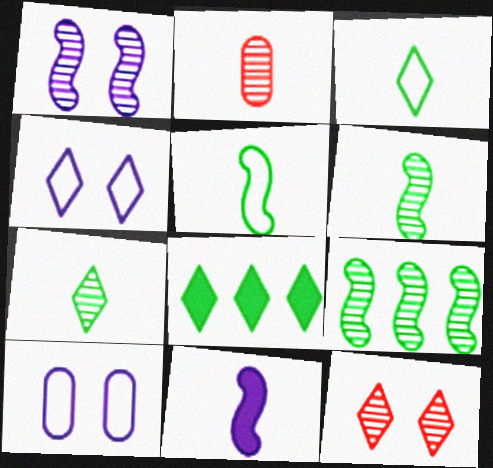[[2, 3, 11]]